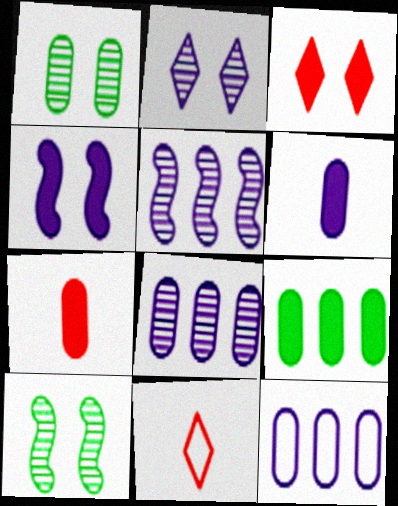[[1, 7, 12]]